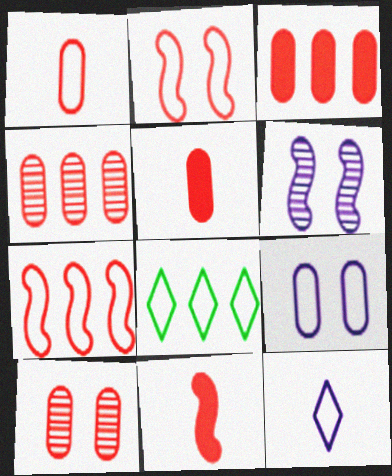[[1, 3, 10], 
[5, 6, 8]]